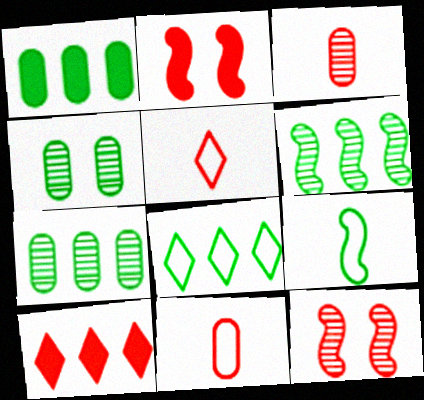[[1, 6, 8], 
[10, 11, 12]]